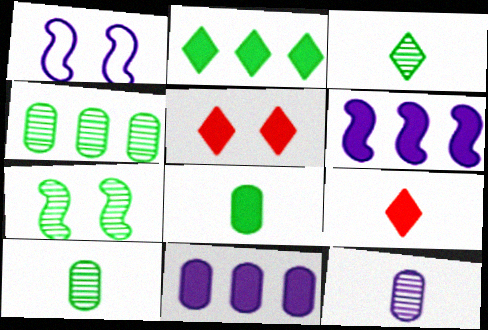[[1, 4, 9], 
[3, 4, 7], 
[5, 6, 8]]